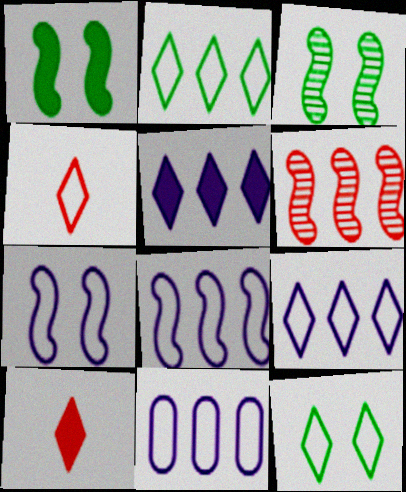[[3, 10, 11], 
[4, 9, 12], 
[8, 9, 11]]